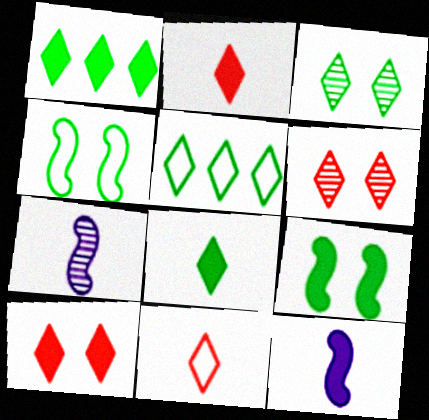[[3, 5, 8]]